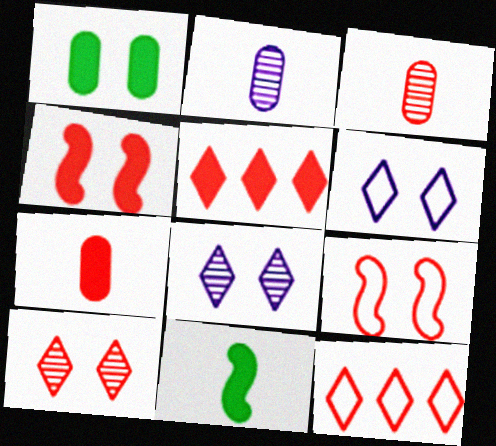[[1, 8, 9], 
[3, 4, 12], 
[3, 5, 9], 
[4, 5, 7]]